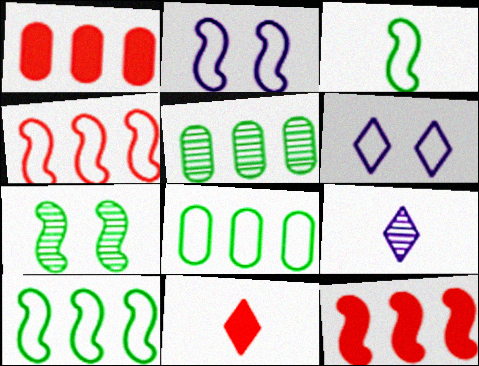[[2, 3, 4], 
[2, 5, 11]]